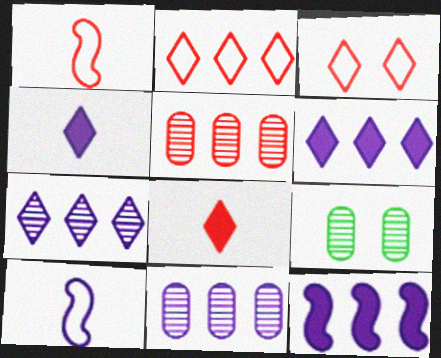[[1, 6, 9]]